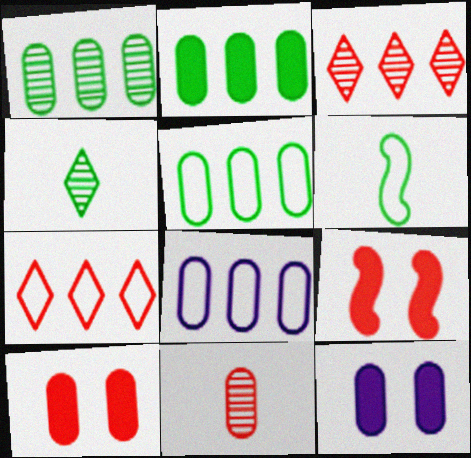[[1, 2, 5], 
[3, 6, 12], 
[4, 8, 9], 
[5, 11, 12], 
[7, 9, 11]]